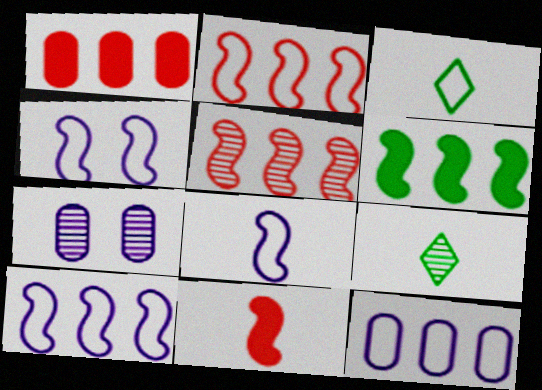[[1, 4, 9], 
[4, 8, 10], 
[5, 6, 10], 
[5, 7, 9]]